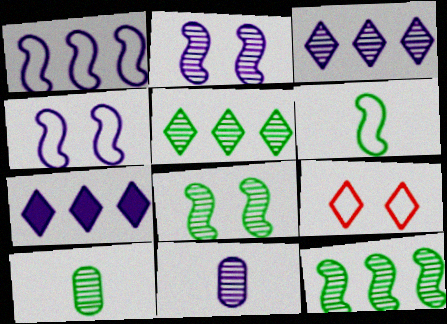[[2, 3, 11], 
[4, 7, 11], 
[5, 8, 10]]